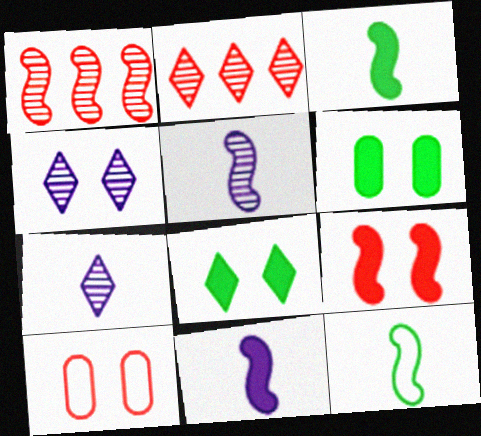[]